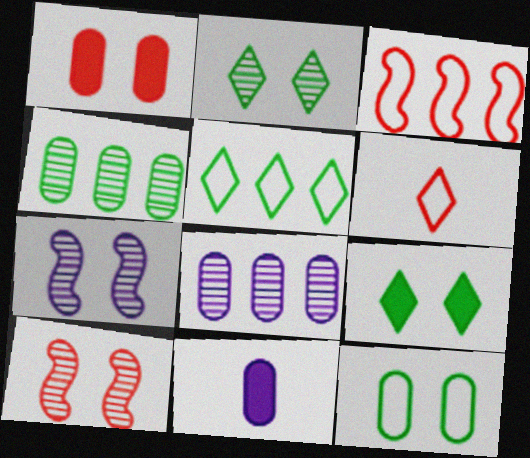[[2, 3, 11], 
[5, 10, 11]]